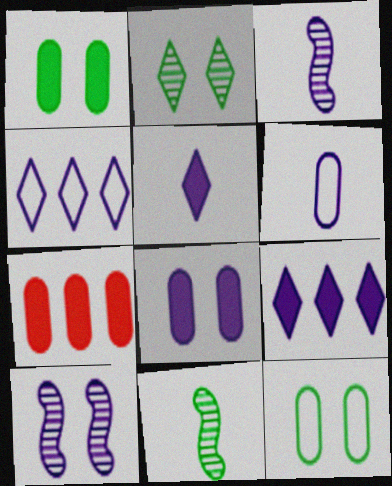[[3, 4, 8], 
[3, 5, 6], 
[6, 9, 10]]